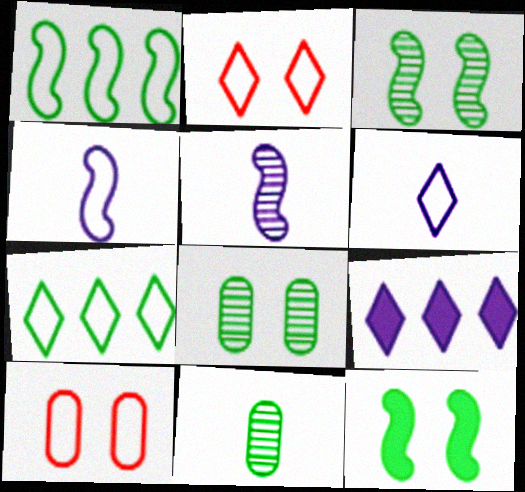[[1, 6, 10], 
[2, 6, 7], 
[4, 7, 10], 
[7, 11, 12]]